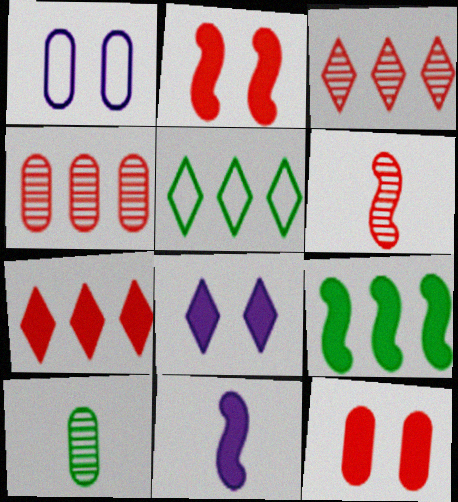[[2, 9, 11]]